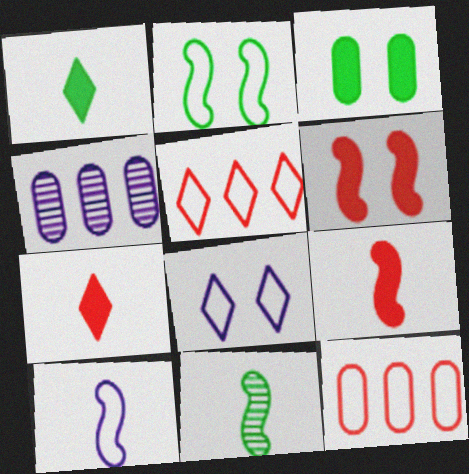[[2, 4, 7], 
[9, 10, 11]]